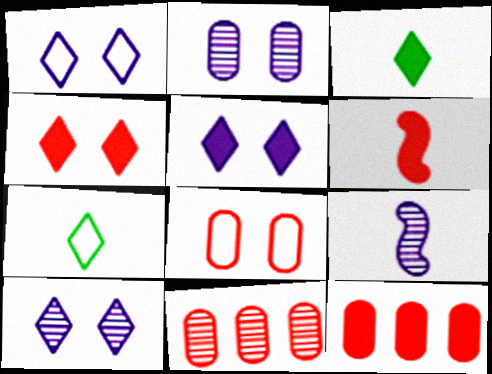[[1, 5, 10], 
[4, 6, 12]]